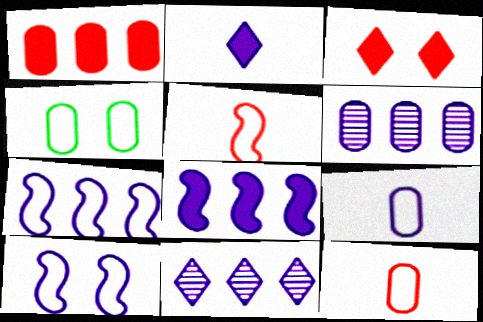[[2, 6, 10]]